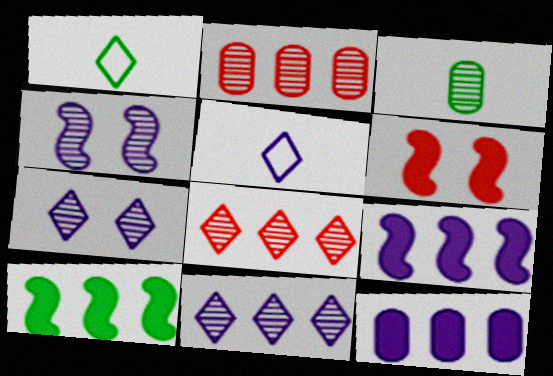[[3, 4, 8], 
[4, 5, 12]]